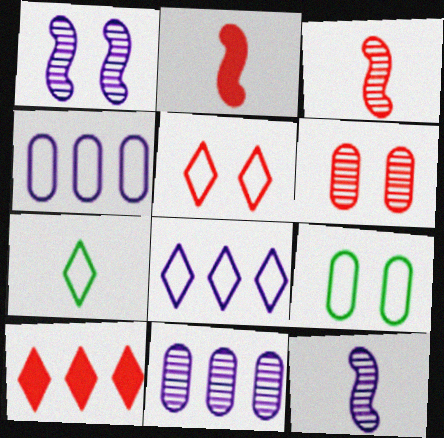[[5, 7, 8], 
[9, 10, 12]]